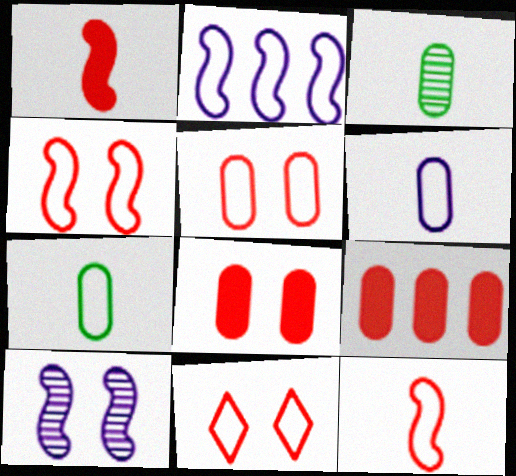[[2, 7, 11], 
[4, 5, 11]]